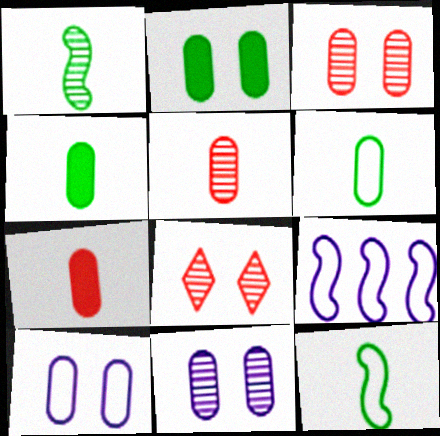[[2, 3, 10], 
[4, 8, 9]]